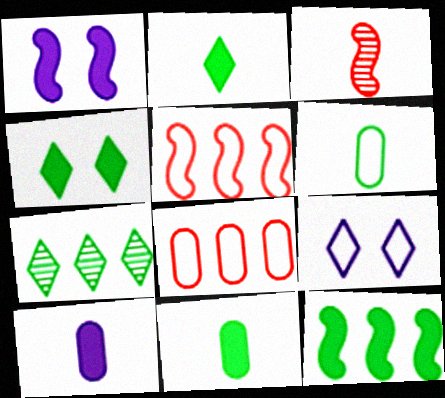[[4, 11, 12], 
[5, 6, 9]]